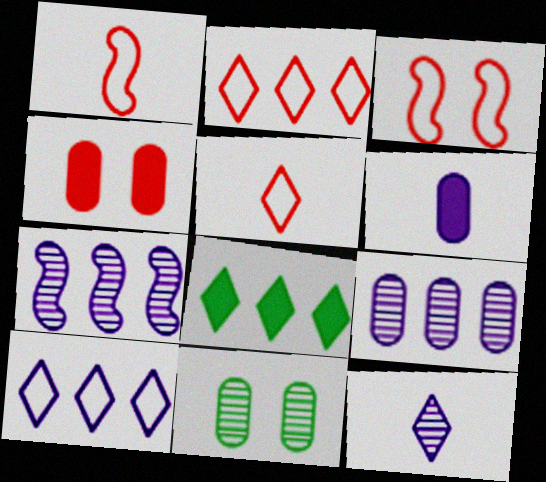[]